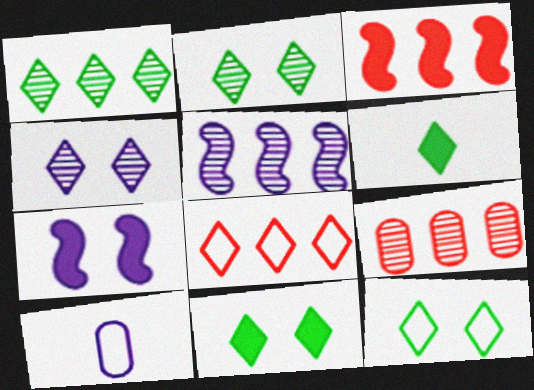[[1, 5, 9], 
[1, 6, 12], 
[2, 3, 10], 
[2, 11, 12], 
[3, 8, 9], 
[4, 6, 8]]